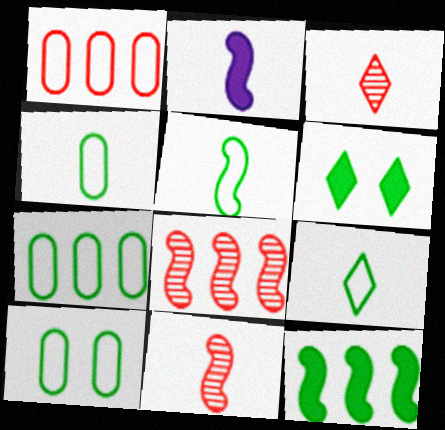[[2, 3, 4], 
[2, 5, 11], 
[4, 5, 9], 
[4, 7, 10]]